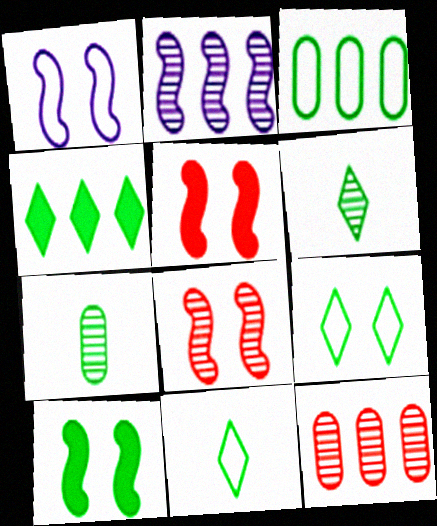[[1, 8, 10], 
[3, 6, 10], 
[4, 6, 9]]